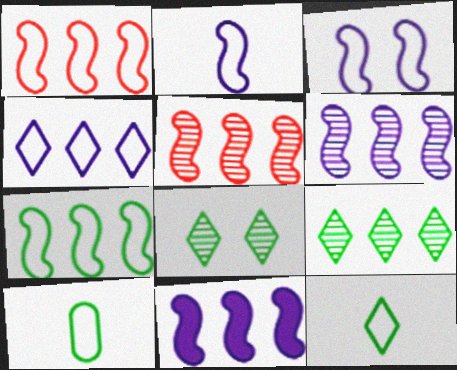[[5, 7, 11]]